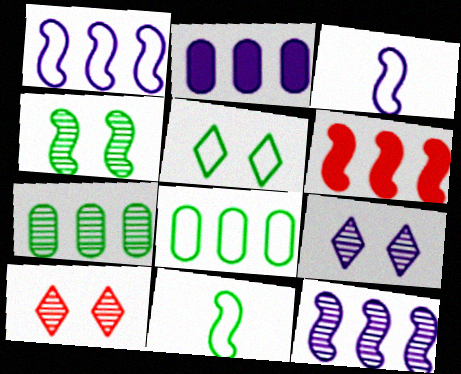[[2, 3, 9], 
[2, 10, 11], 
[3, 4, 6], 
[5, 8, 11]]